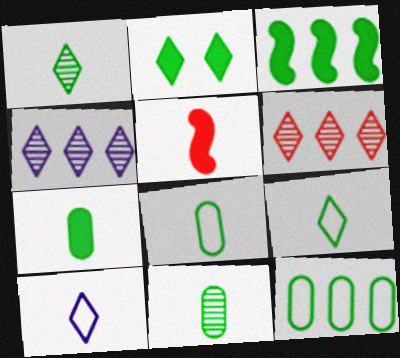[[2, 3, 7], 
[2, 6, 10], 
[5, 10, 11], 
[7, 8, 11]]